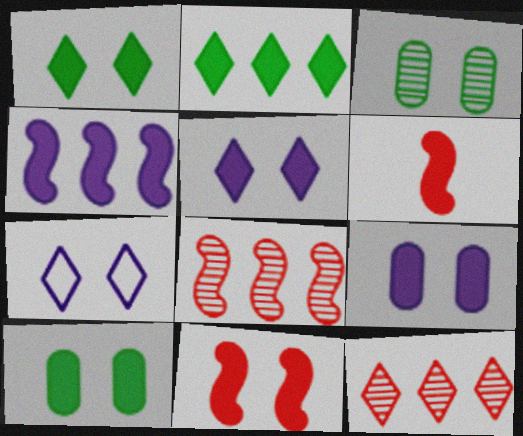[[1, 9, 11], 
[2, 6, 9], 
[3, 7, 11], 
[5, 10, 11]]